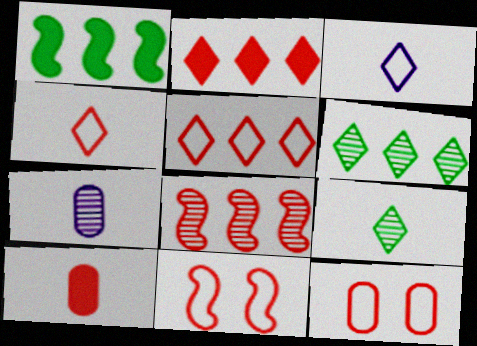[]